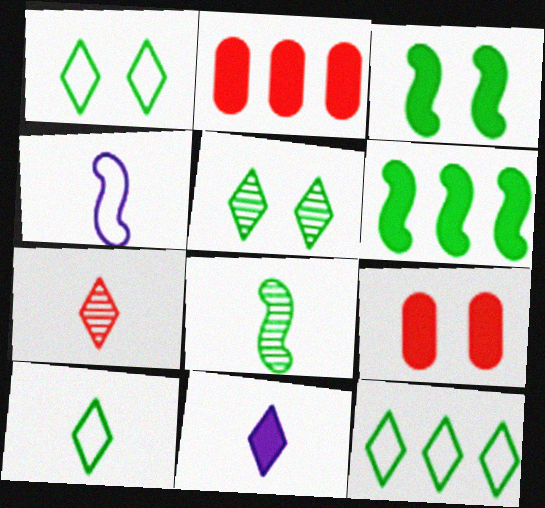[[1, 10, 12], 
[2, 3, 11], 
[2, 4, 5], 
[6, 9, 11], 
[7, 10, 11]]